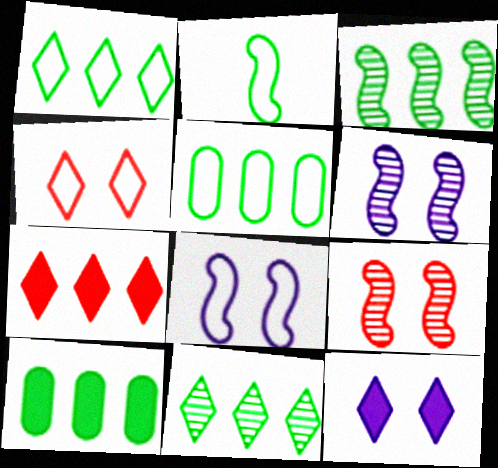[[1, 3, 10]]